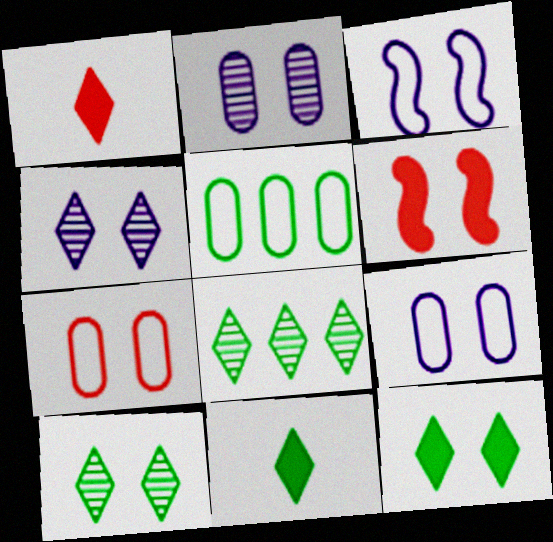[[6, 9, 10]]